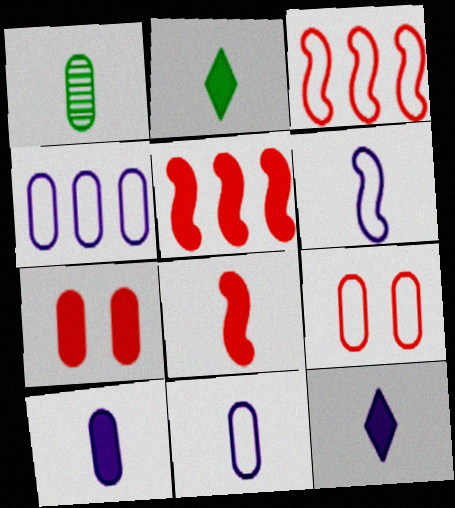[[1, 4, 7], 
[2, 8, 10]]